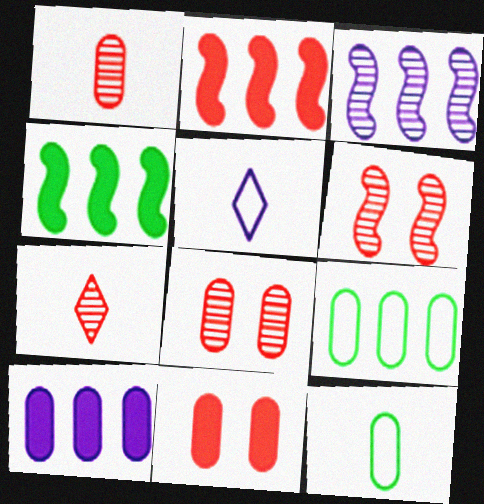[[4, 5, 8], 
[8, 10, 12]]